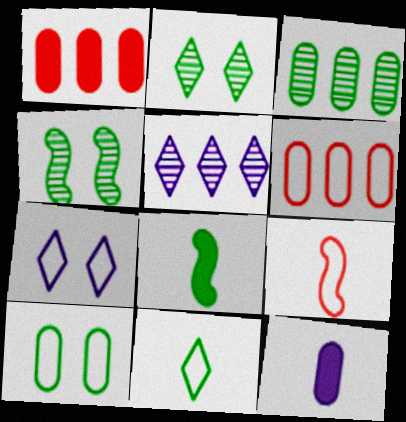[]